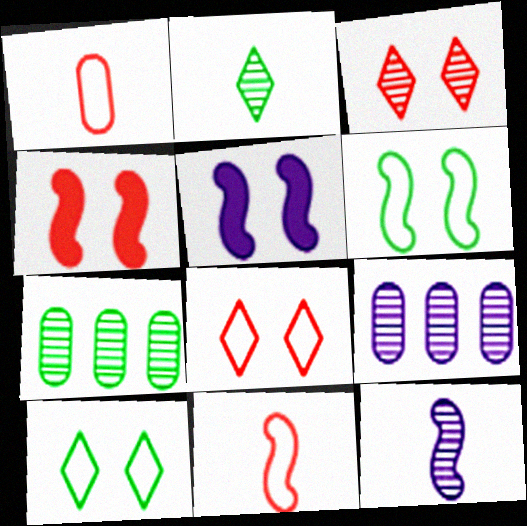[[3, 7, 12]]